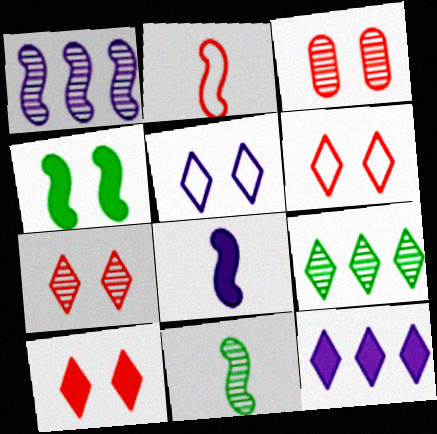[[1, 2, 4], 
[2, 8, 11], 
[3, 4, 5], 
[6, 7, 10]]